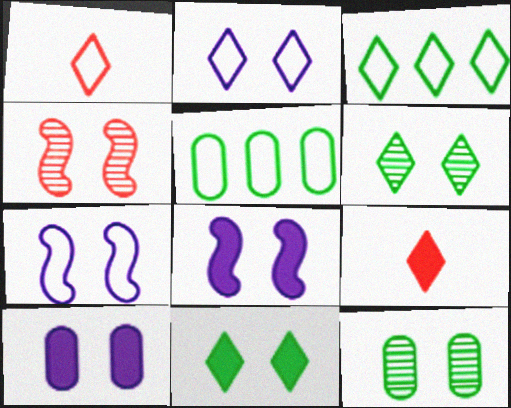[[1, 2, 3], 
[1, 5, 7]]